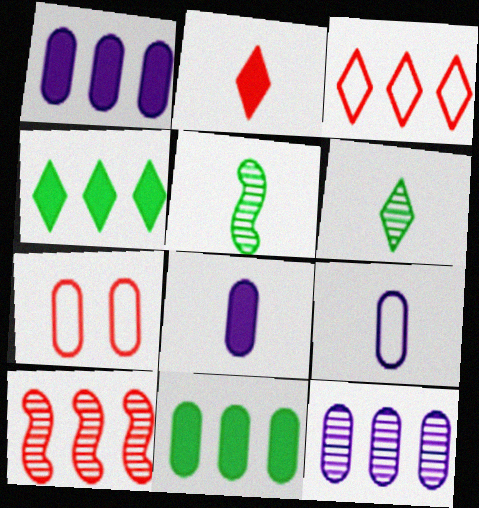[[2, 5, 9], 
[2, 7, 10]]